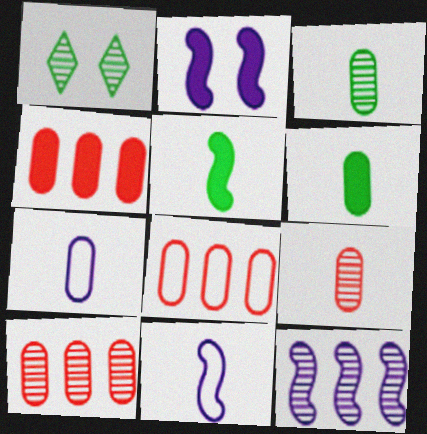[[1, 4, 11], 
[1, 9, 12], 
[2, 11, 12], 
[4, 8, 10], 
[6, 7, 9]]